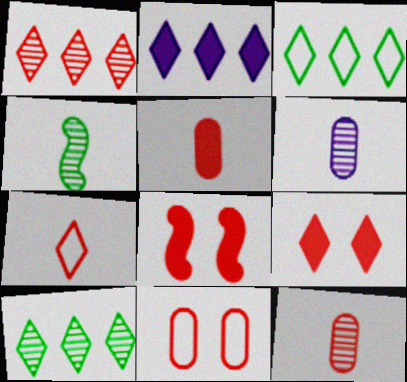[[1, 2, 3], 
[1, 7, 9], 
[2, 4, 11], 
[3, 6, 8]]